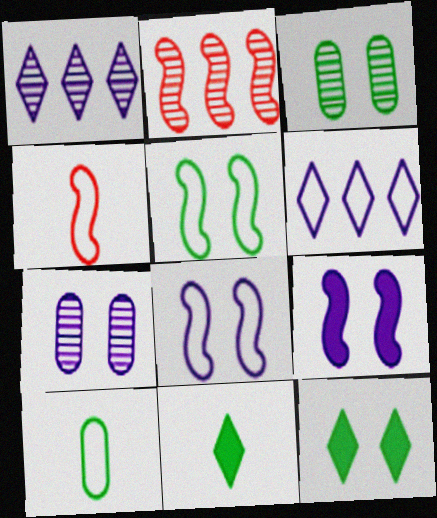[[3, 5, 12]]